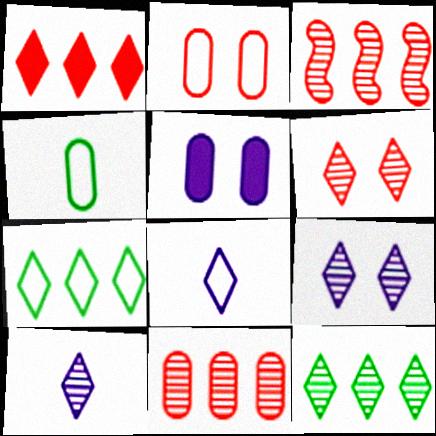[[4, 5, 11], 
[6, 10, 12]]